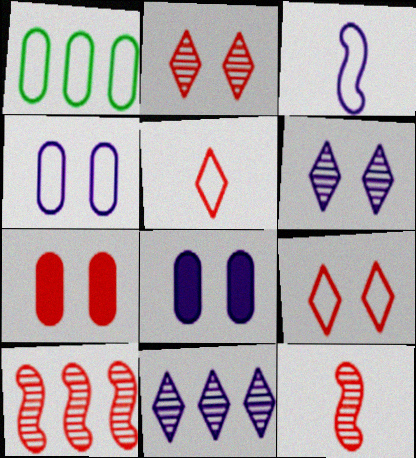[[1, 3, 9], 
[3, 8, 11], 
[5, 7, 10]]